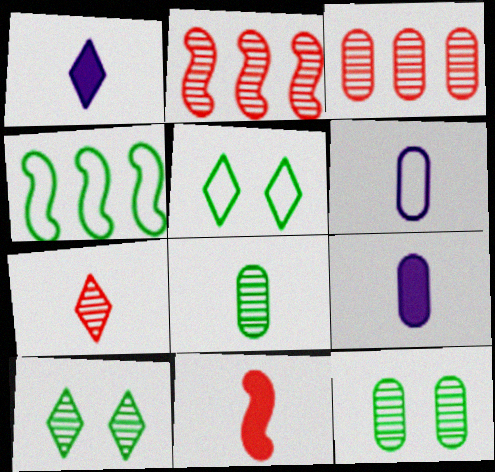[[2, 5, 9]]